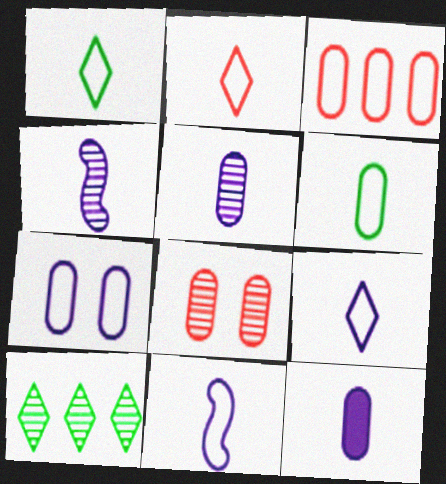[[1, 2, 9], 
[2, 6, 11], 
[3, 6, 7], 
[4, 8, 10], 
[4, 9, 12]]